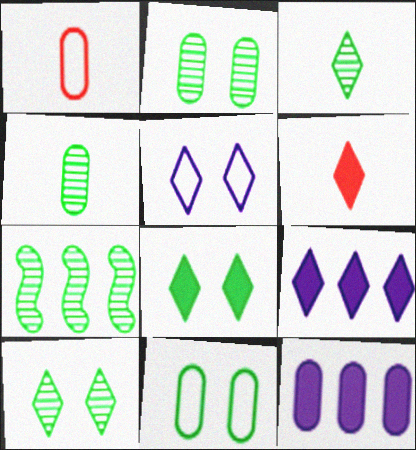[[1, 2, 12], 
[2, 3, 7], 
[4, 7, 10], 
[6, 8, 9]]